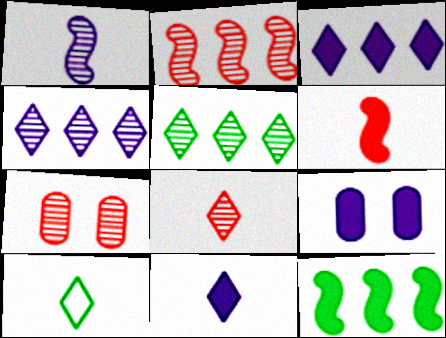[[1, 5, 7], 
[2, 7, 8], 
[2, 9, 10], 
[8, 10, 11]]